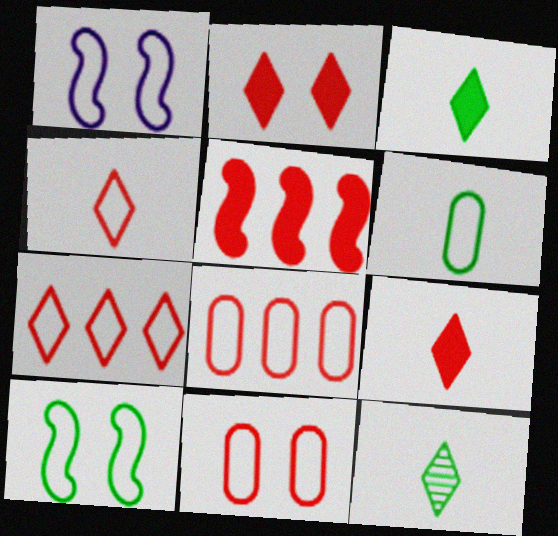[[1, 6, 7]]